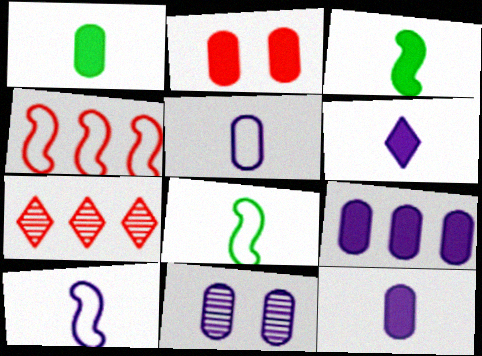[[1, 2, 9], 
[5, 9, 11]]